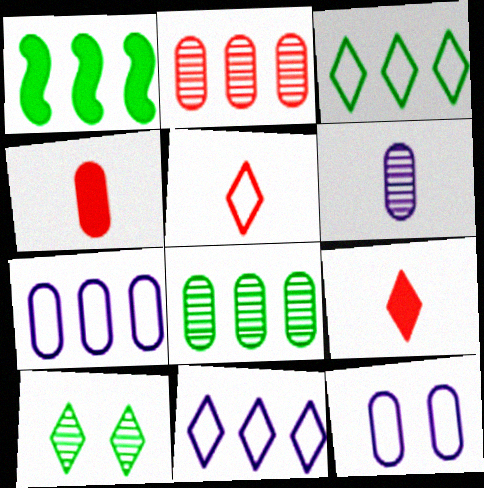[[1, 2, 11], 
[1, 3, 8], 
[4, 8, 12], 
[9, 10, 11]]